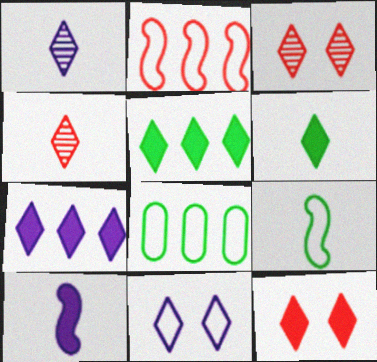[[1, 7, 11], 
[3, 8, 10], 
[4, 5, 11], 
[6, 7, 12]]